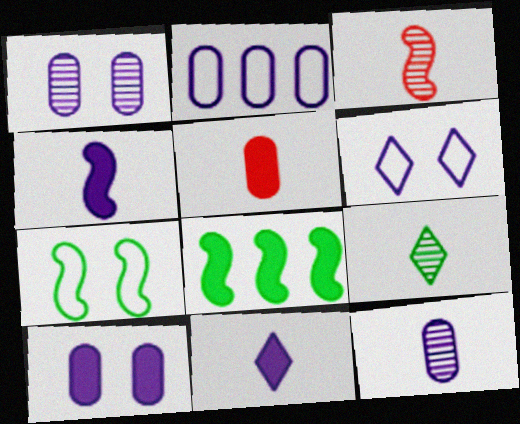[[2, 10, 12], 
[3, 9, 12]]